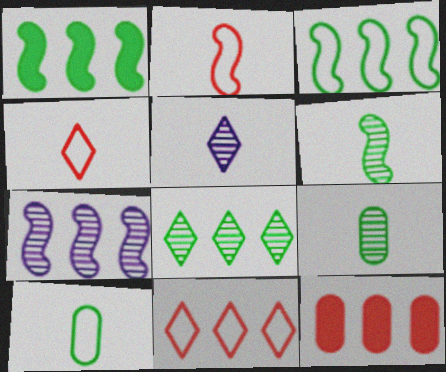[]